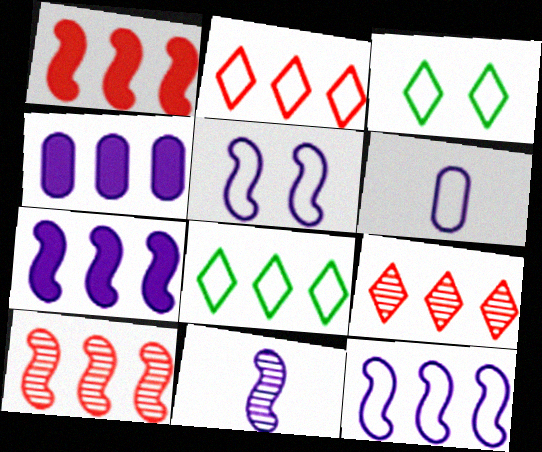[[4, 8, 10], 
[5, 7, 11]]